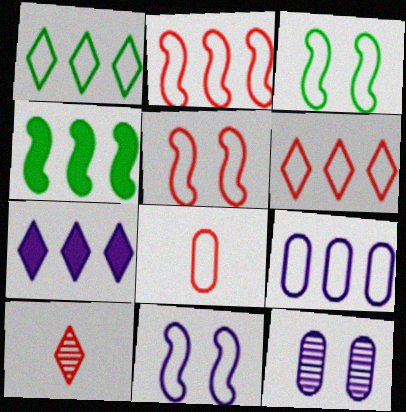[[1, 2, 9], 
[1, 8, 11], 
[3, 5, 11], 
[5, 6, 8]]